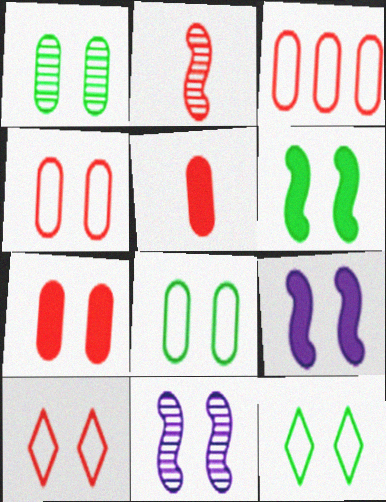[[1, 6, 12], 
[1, 9, 10], 
[7, 11, 12]]